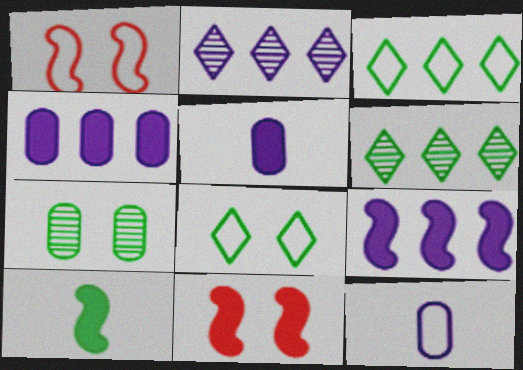[[1, 3, 12], 
[1, 5, 6], 
[3, 7, 10], 
[6, 11, 12], 
[9, 10, 11]]